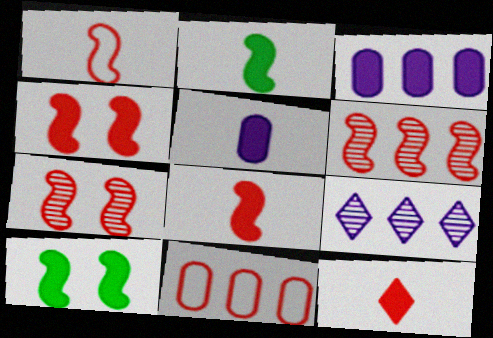[[1, 4, 6], 
[2, 5, 12], 
[3, 10, 12], 
[7, 11, 12]]